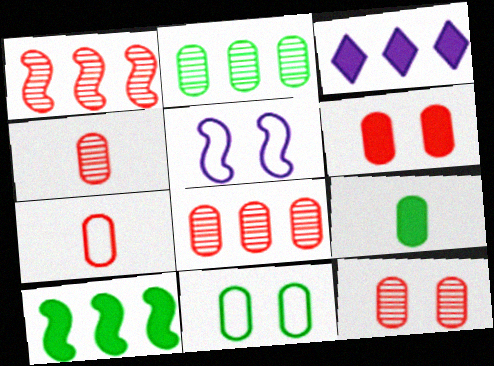[[2, 9, 11], 
[4, 8, 12], 
[6, 7, 8]]